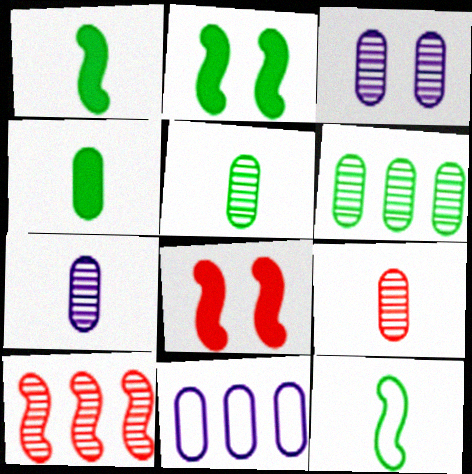[[3, 6, 9], 
[5, 7, 9]]